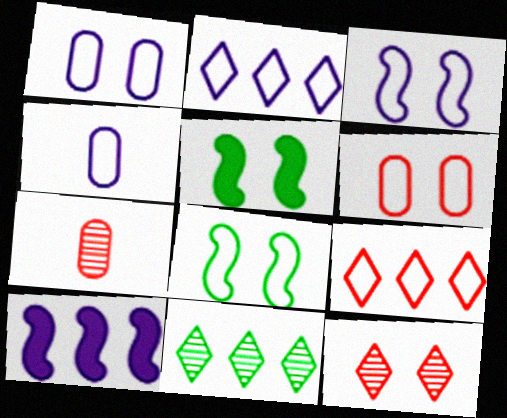[[1, 5, 12], 
[2, 3, 4], 
[2, 5, 7], 
[4, 8, 9]]